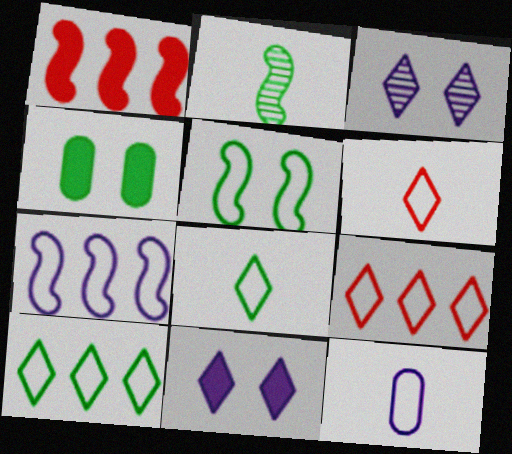[[2, 4, 10], 
[5, 9, 12]]